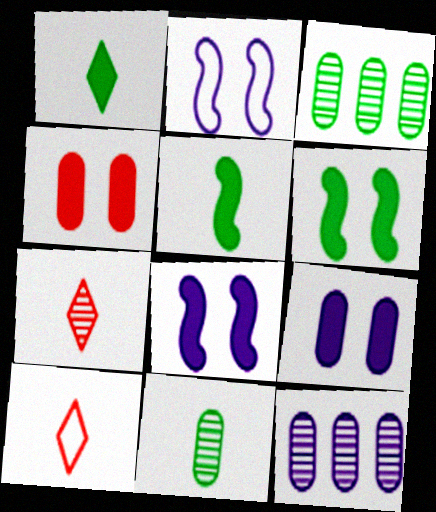[[3, 8, 10], 
[6, 10, 12]]